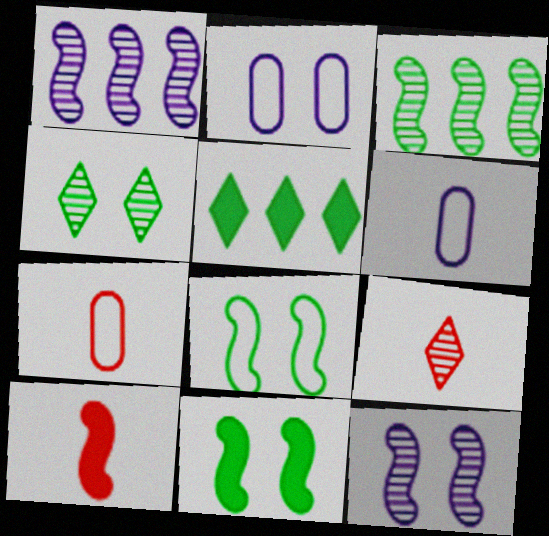[[1, 8, 10], 
[5, 7, 12], 
[7, 9, 10]]